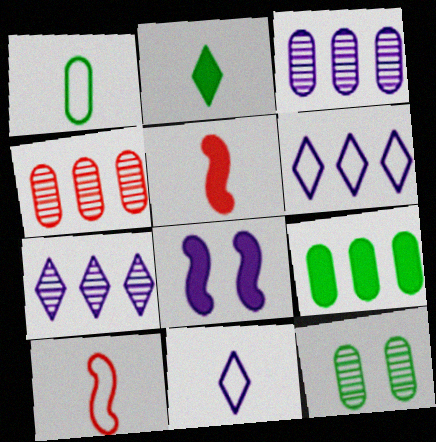[[1, 9, 12], 
[1, 10, 11], 
[3, 8, 11], 
[5, 6, 12]]